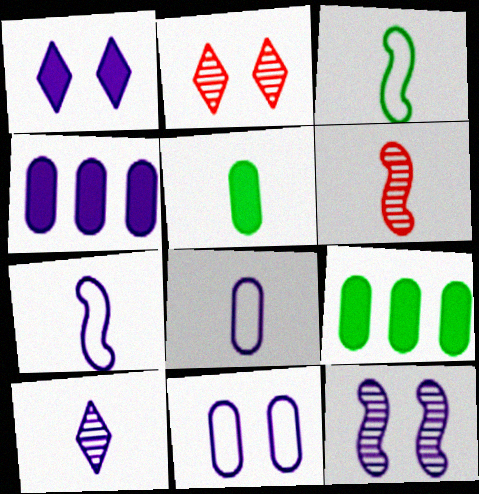[[1, 11, 12], 
[2, 3, 4], 
[2, 7, 9]]